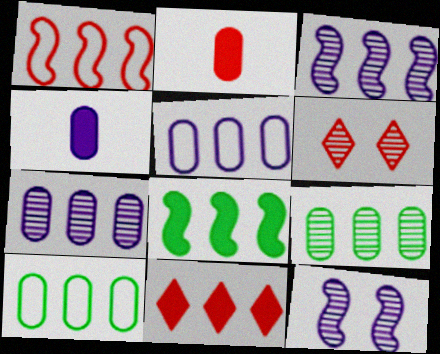[[1, 2, 6], 
[1, 3, 8], 
[3, 10, 11]]